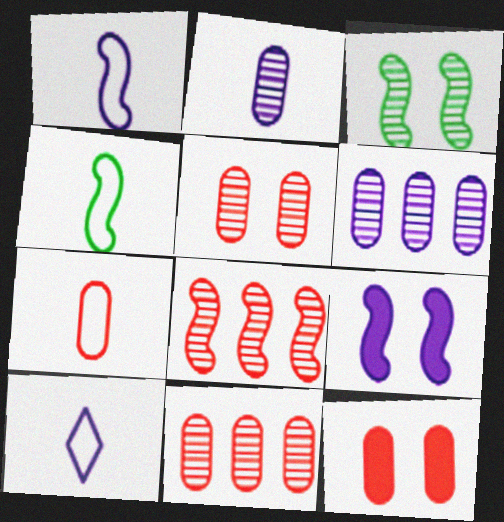[[4, 7, 10], 
[4, 8, 9], 
[6, 9, 10], 
[7, 11, 12]]